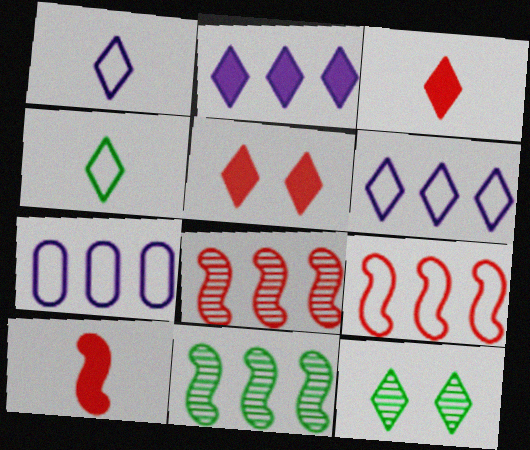[[3, 6, 12], 
[7, 10, 12]]